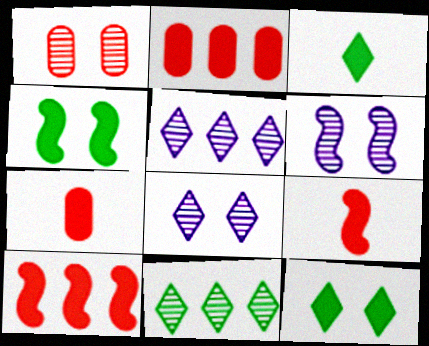[]